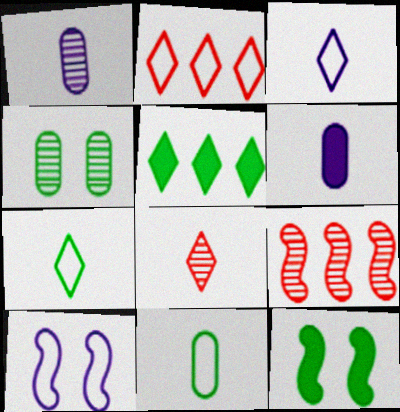[[1, 2, 12], 
[2, 10, 11]]